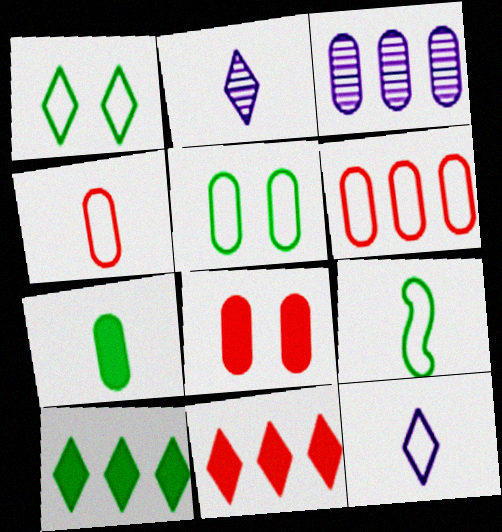[[1, 2, 11], 
[4, 9, 12]]